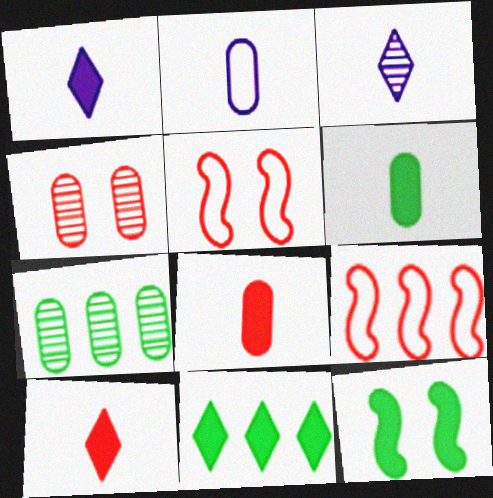[[1, 5, 7], 
[4, 9, 10], 
[6, 11, 12]]